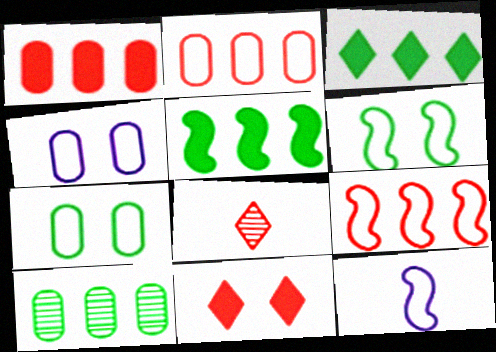[[4, 5, 8], 
[6, 9, 12], 
[10, 11, 12]]